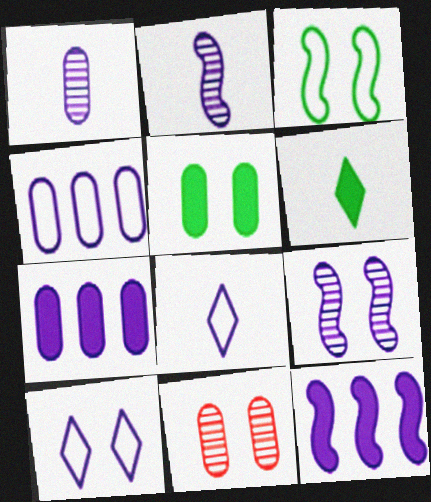[[1, 10, 12], 
[2, 7, 10], 
[7, 8, 9]]